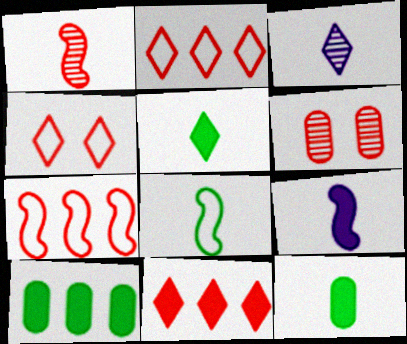[[1, 8, 9]]